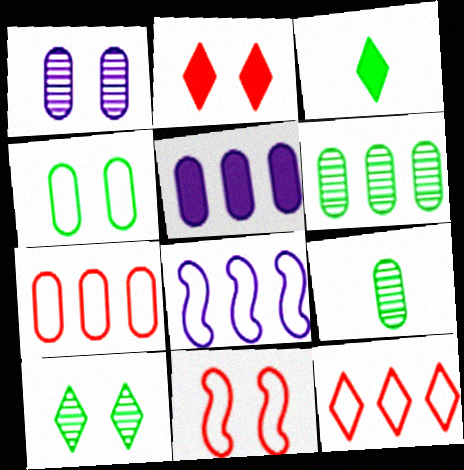[[2, 8, 9], 
[5, 6, 7]]